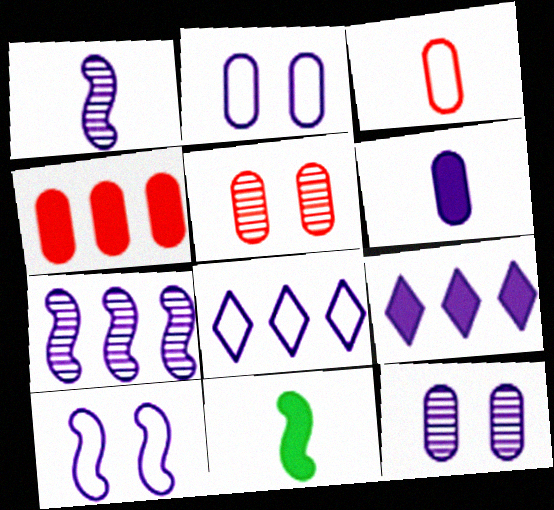[[1, 2, 9], 
[3, 4, 5], 
[5, 8, 11]]